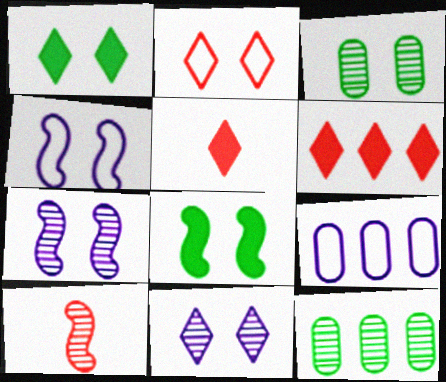[[1, 2, 11], 
[1, 9, 10], 
[4, 5, 12], 
[10, 11, 12]]